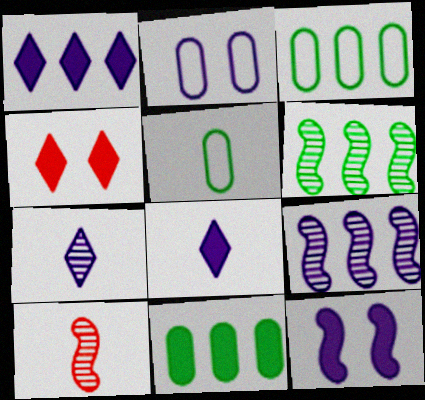[[2, 8, 9], 
[4, 5, 9], 
[5, 8, 10]]